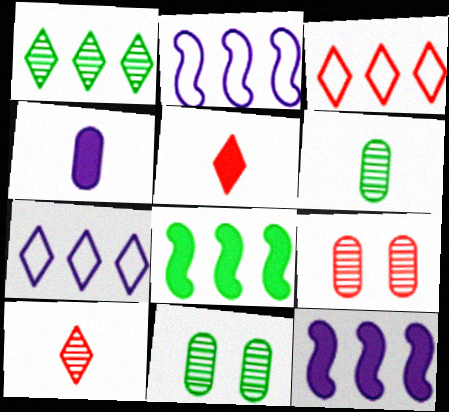[[2, 5, 11]]